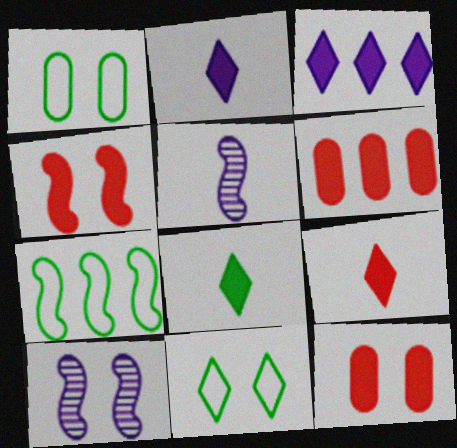[[2, 8, 9], 
[4, 5, 7], 
[4, 6, 9], 
[5, 6, 11], 
[10, 11, 12]]